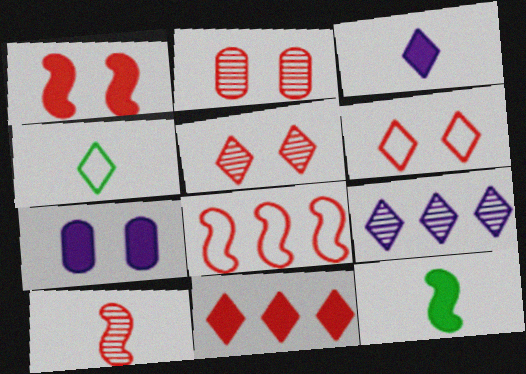[[1, 2, 6], 
[1, 8, 10], 
[7, 11, 12]]